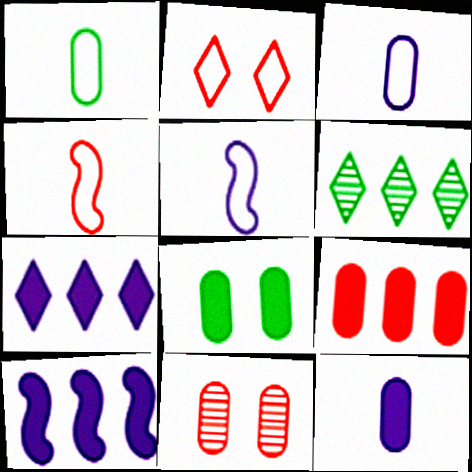[[8, 9, 12]]